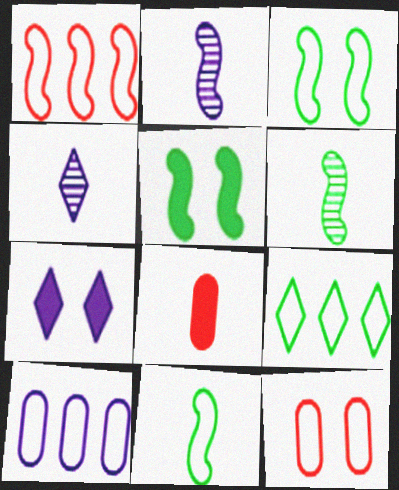[[1, 2, 5], 
[1, 9, 10], 
[2, 7, 10], 
[4, 8, 11]]